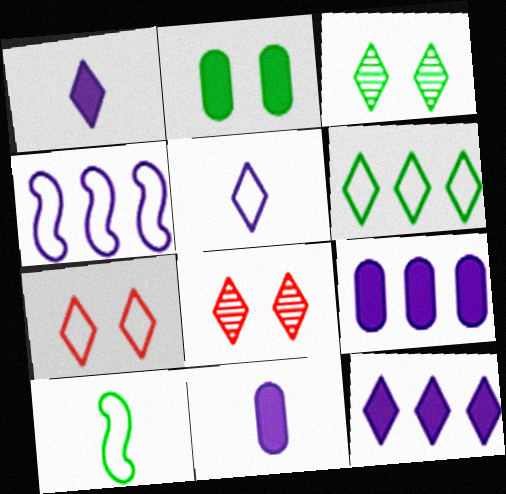[[1, 6, 8], 
[5, 6, 7], 
[8, 9, 10]]